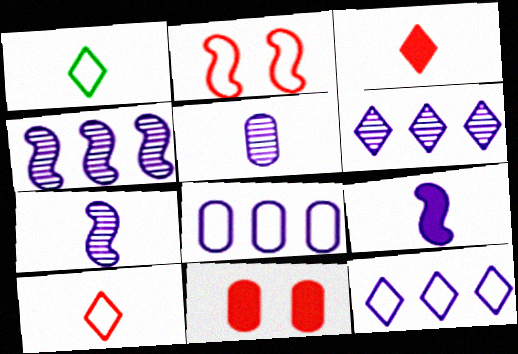[[1, 2, 8], 
[1, 4, 11]]